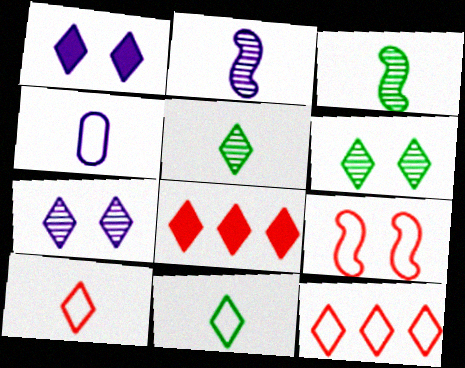[[1, 5, 12], 
[7, 8, 11]]